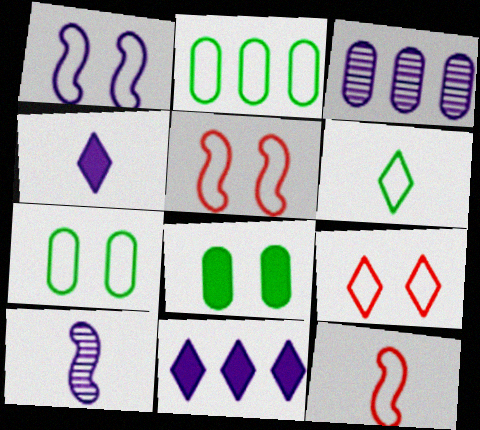[[1, 3, 4], 
[1, 7, 9]]